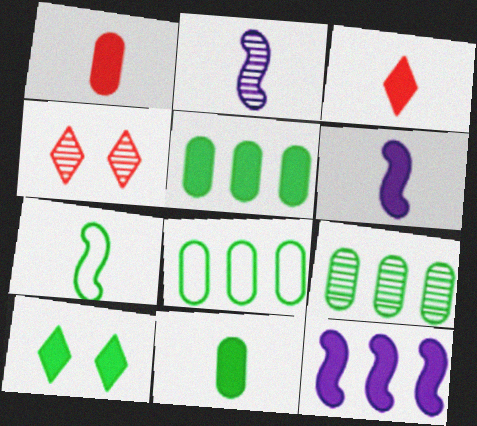[[1, 10, 12], 
[2, 4, 9], 
[3, 6, 11], 
[4, 6, 8], 
[5, 8, 9], 
[7, 9, 10]]